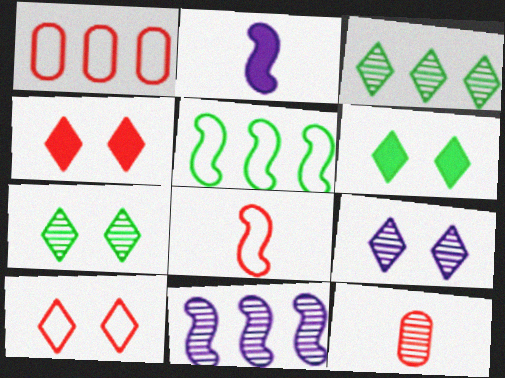[[1, 2, 7], 
[1, 8, 10], 
[6, 9, 10], 
[7, 11, 12]]